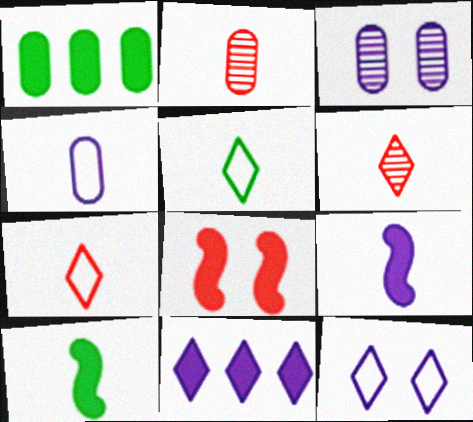[[2, 5, 9], 
[4, 6, 10]]